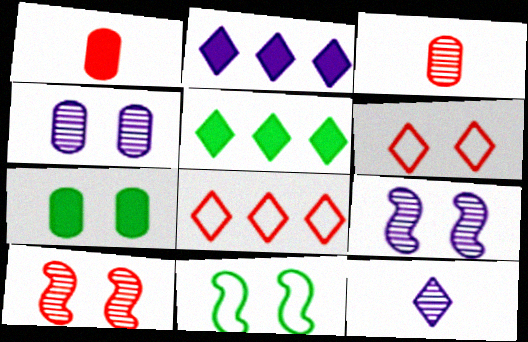[[1, 8, 10], 
[2, 3, 11], 
[5, 6, 12], 
[6, 7, 9]]